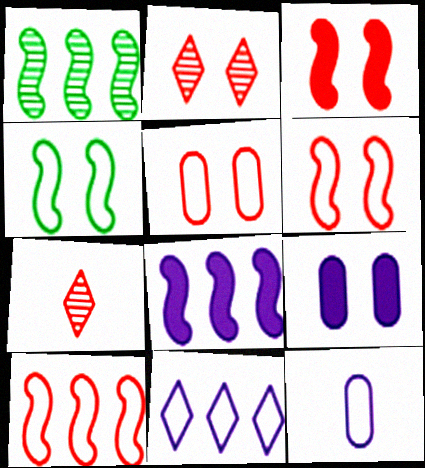[[1, 8, 10], 
[2, 3, 5], 
[2, 4, 9]]